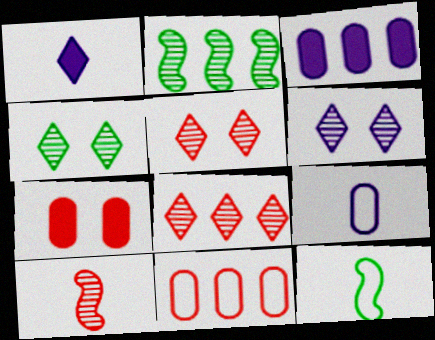[[3, 5, 12], 
[4, 5, 6]]